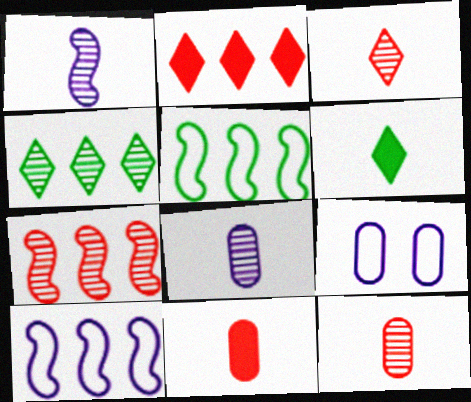[[6, 7, 9]]